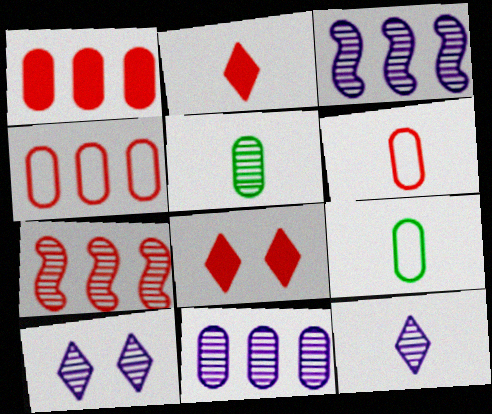[[3, 8, 9], 
[5, 7, 10], 
[6, 7, 8]]